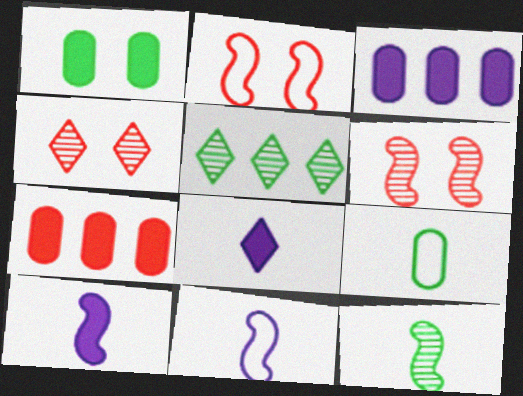[]